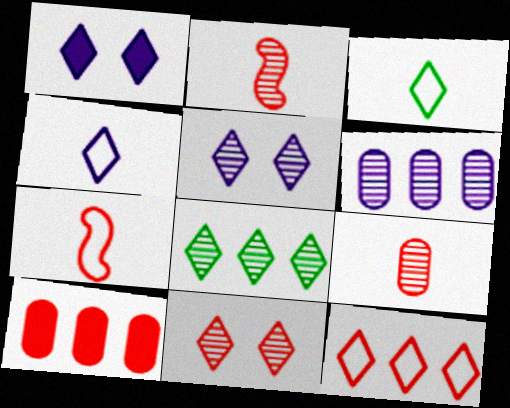[[7, 10, 11]]